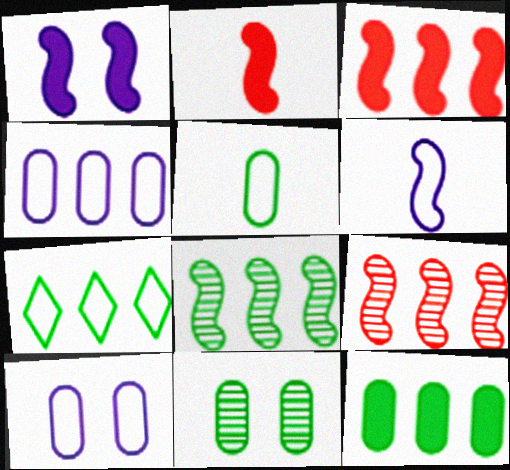[[5, 11, 12], 
[7, 8, 12]]